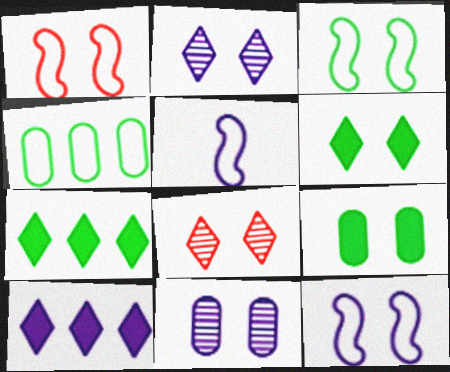[[1, 2, 9], 
[1, 3, 12], 
[1, 6, 11], 
[5, 10, 11], 
[8, 9, 12]]